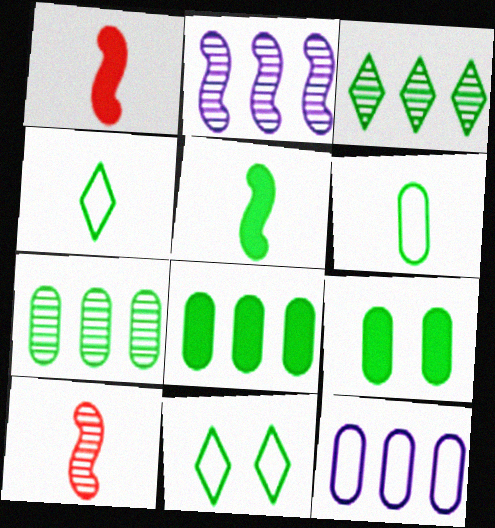[[5, 7, 11], 
[6, 7, 9]]